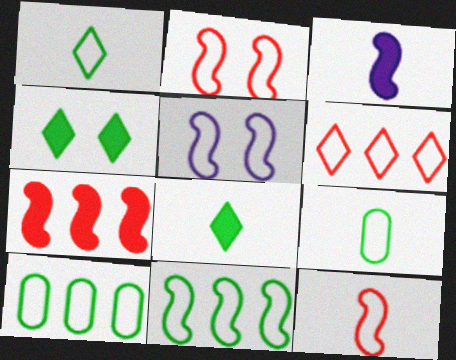[[5, 6, 9], 
[5, 11, 12]]